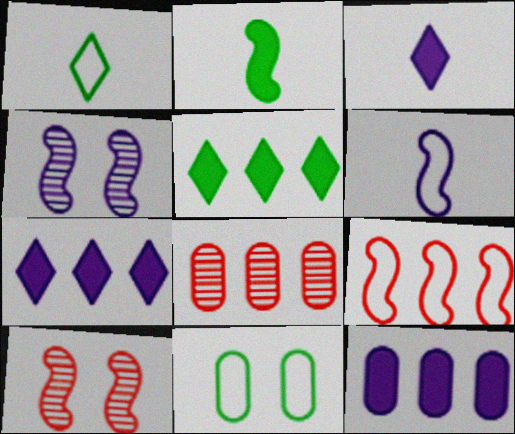[[1, 10, 12], 
[2, 4, 9]]